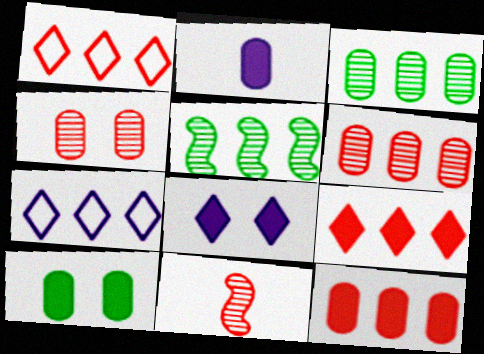[[2, 10, 12], 
[5, 7, 12], 
[7, 10, 11]]